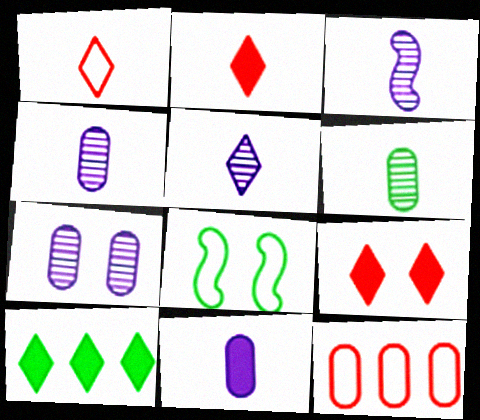[[3, 4, 5], 
[6, 8, 10], 
[7, 8, 9]]